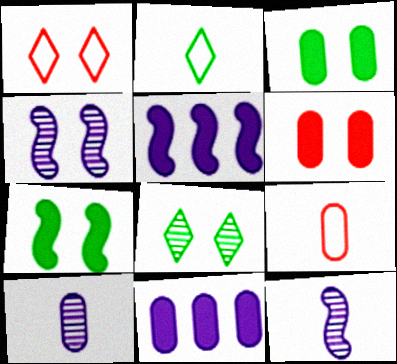[[1, 3, 4], 
[5, 8, 9]]